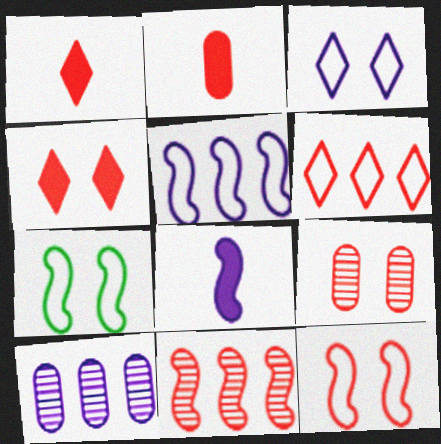[[1, 7, 10], 
[3, 8, 10], 
[4, 9, 12], 
[7, 8, 11]]